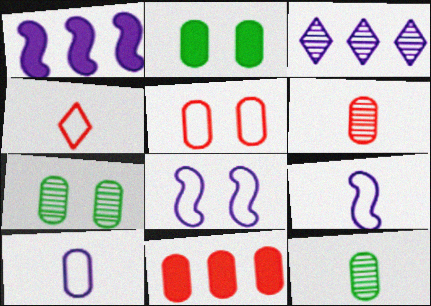[[1, 4, 7], 
[5, 6, 11], 
[7, 10, 11]]